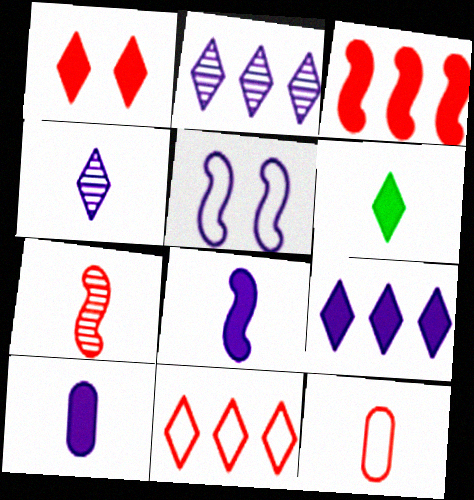[[1, 6, 9], 
[2, 5, 10]]